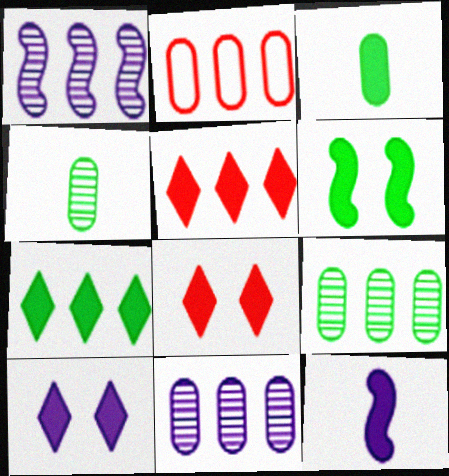[[1, 2, 7], 
[3, 6, 7]]